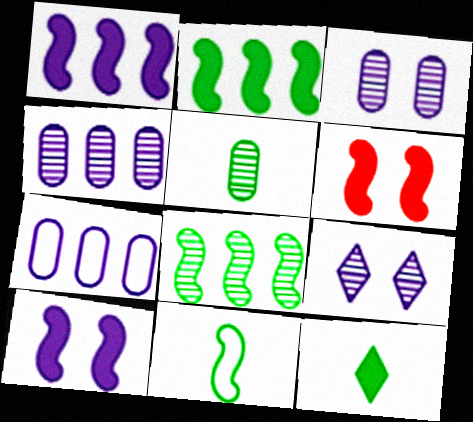[[5, 11, 12]]